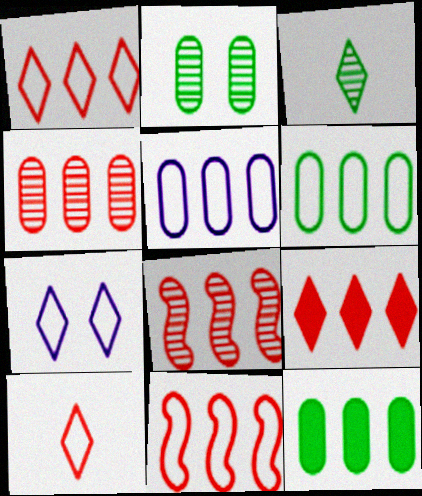[[3, 7, 9], 
[4, 5, 12], 
[4, 9, 11]]